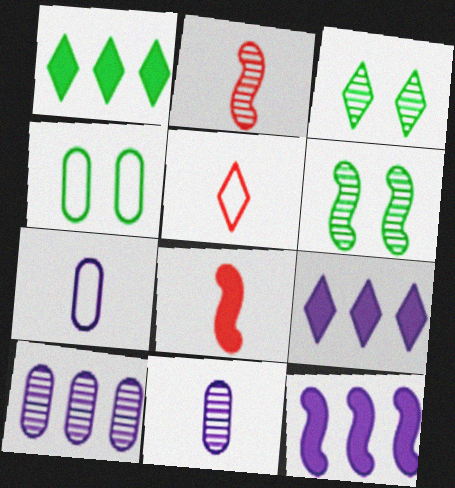[[2, 3, 10], 
[2, 4, 9], 
[3, 5, 9]]